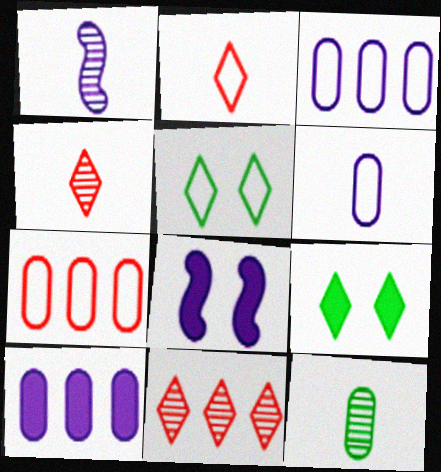[[1, 4, 12], 
[1, 7, 9]]